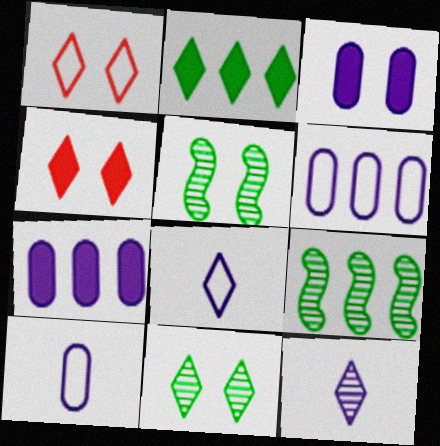[[1, 2, 12], 
[1, 3, 5], 
[4, 9, 10]]